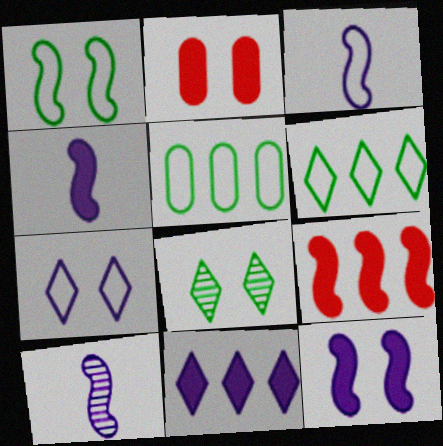[[1, 9, 10], 
[2, 6, 10], 
[3, 4, 10]]